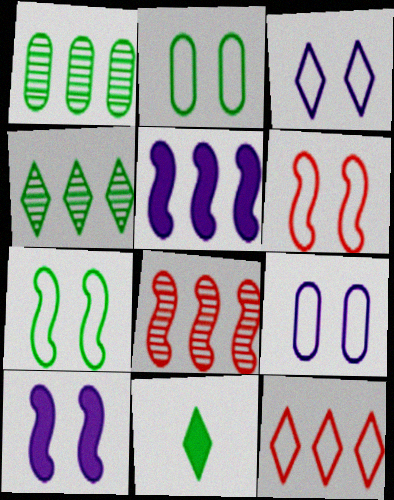[[1, 5, 12], 
[1, 7, 11], 
[2, 3, 6], 
[8, 9, 11]]